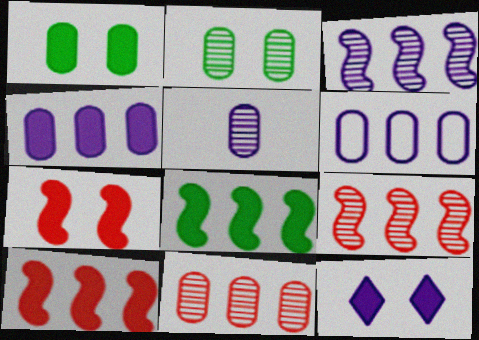[[1, 7, 12], 
[2, 5, 11]]